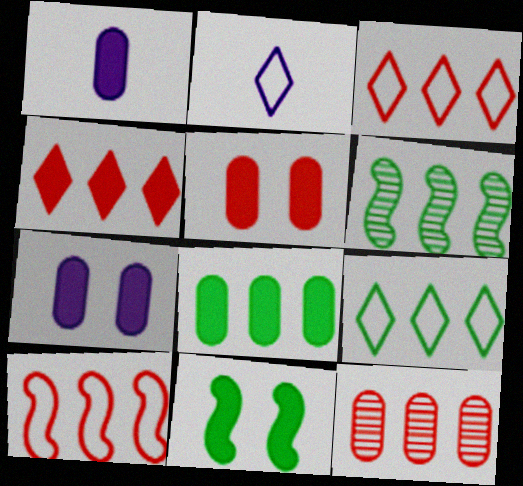[[1, 4, 11], 
[1, 5, 8], 
[2, 5, 6], 
[2, 11, 12], 
[4, 10, 12], 
[6, 8, 9]]